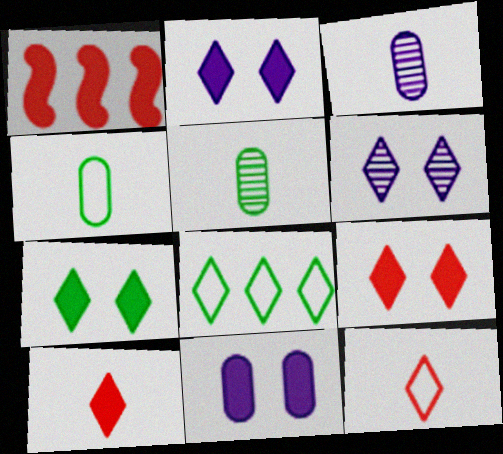[[1, 4, 6], 
[2, 7, 9], 
[6, 8, 10]]